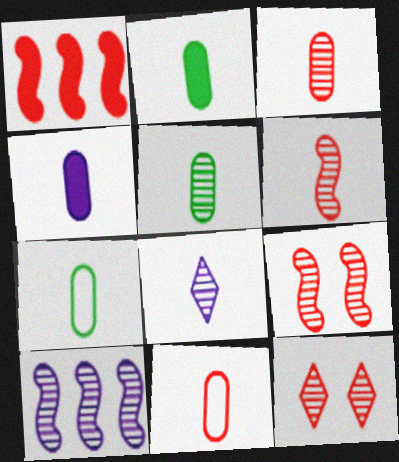[[1, 11, 12], 
[2, 5, 7], 
[3, 4, 7], 
[4, 5, 11], 
[5, 6, 8], 
[5, 10, 12]]